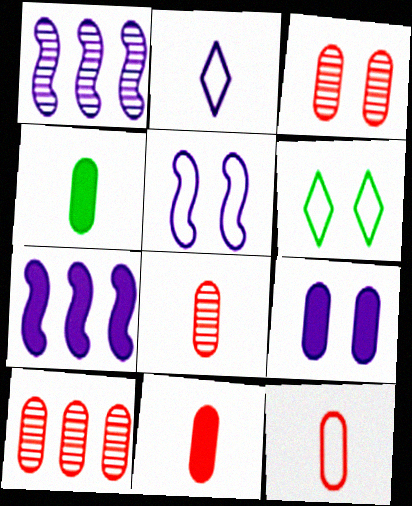[[1, 2, 9], 
[1, 6, 11], 
[3, 8, 10], 
[6, 7, 8], 
[8, 11, 12]]